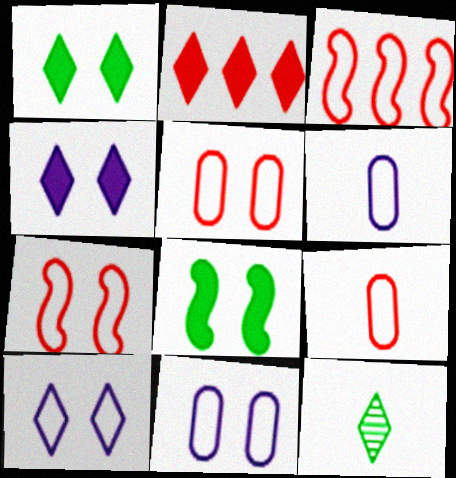[[2, 10, 12]]